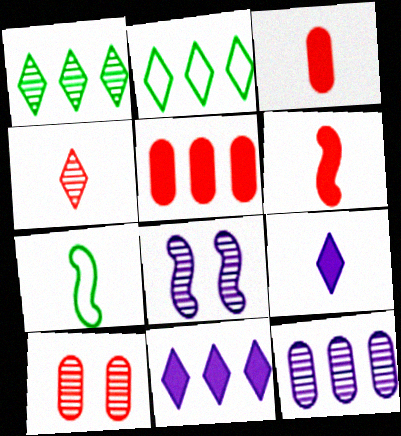[[2, 3, 8], 
[7, 10, 11]]